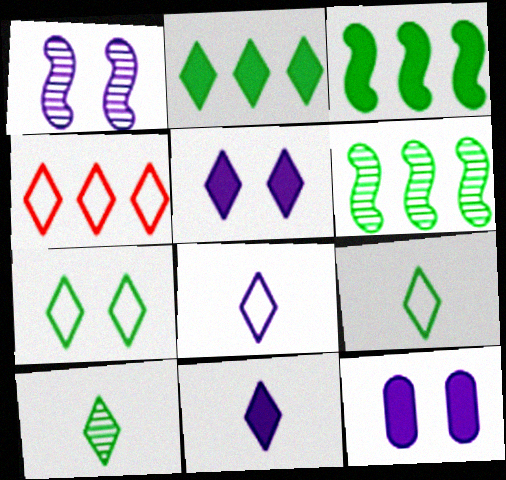[[2, 7, 10], 
[4, 5, 10], 
[4, 7, 8]]